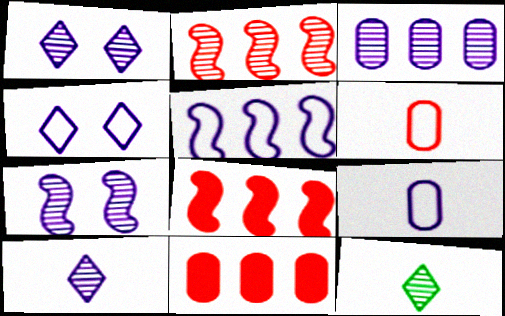[[3, 7, 10], 
[4, 5, 9]]